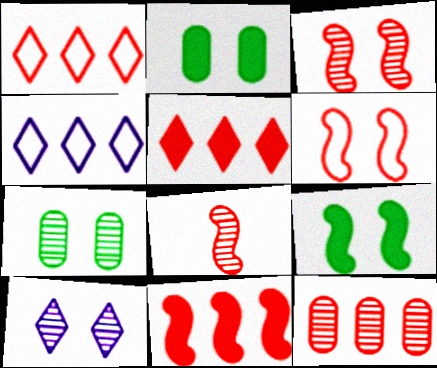[[1, 11, 12], 
[2, 4, 8], 
[2, 6, 10], 
[3, 7, 10], 
[6, 8, 11]]